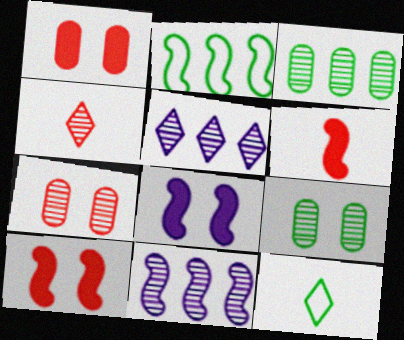[[1, 11, 12], 
[4, 9, 11]]